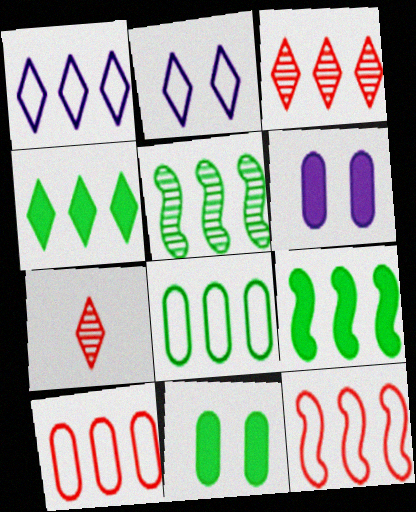[[1, 3, 4], 
[1, 8, 12], 
[2, 4, 7], 
[4, 5, 8]]